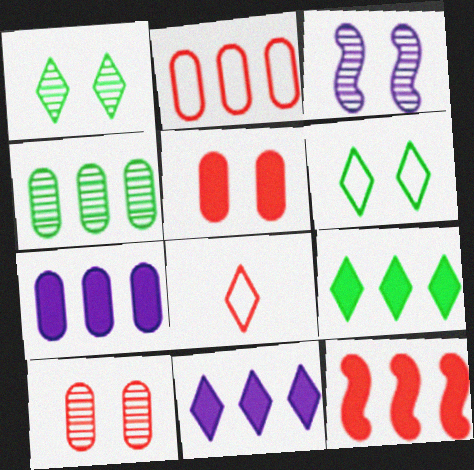[[1, 3, 10], 
[1, 8, 11], 
[2, 4, 7], 
[3, 5, 6], 
[7, 9, 12], 
[8, 10, 12]]